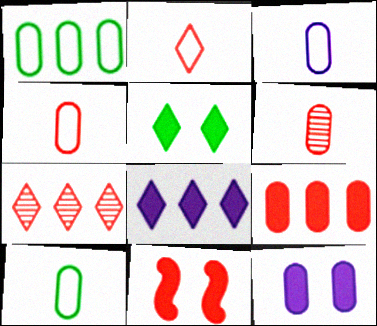[[1, 6, 12], 
[3, 4, 10], 
[4, 7, 11], 
[5, 11, 12]]